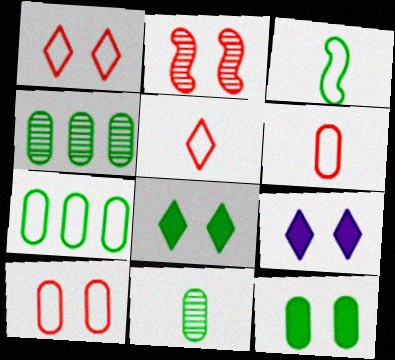[[3, 4, 8], 
[7, 11, 12]]